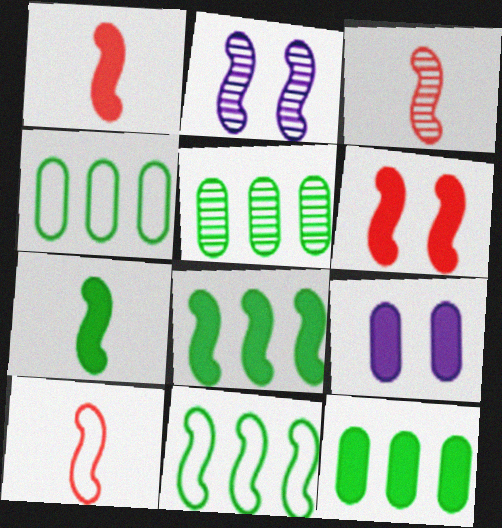[[1, 2, 11], 
[1, 3, 10], 
[2, 8, 10], 
[4, 5, 12]]